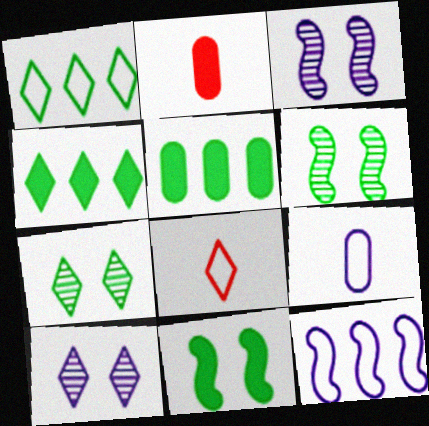[[1, 2, 3], 
[2, 7, 12], 
[3, 5, 8], 
[4, 8, 10]]